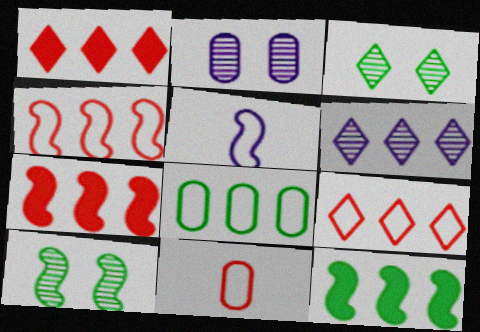[[5, 7, 10], 
[6, 7, 8]]